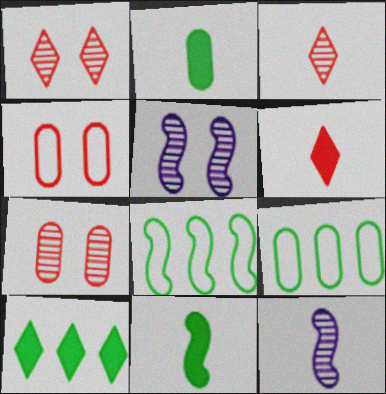[[4, 10, 12], 
[5, 6, 9]]